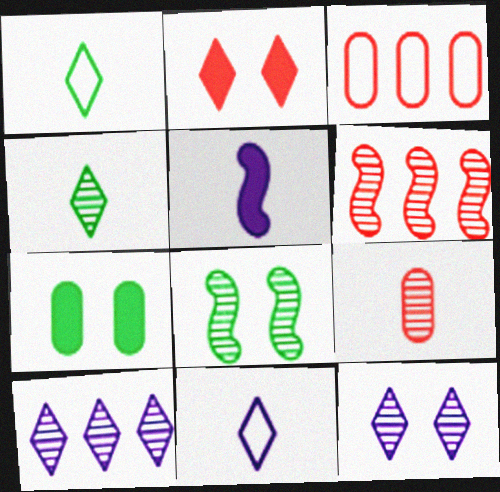[[1, 2, 10], 
[1, 5, 9], 
[6, 7, 11], 
[8, 9, 10]]